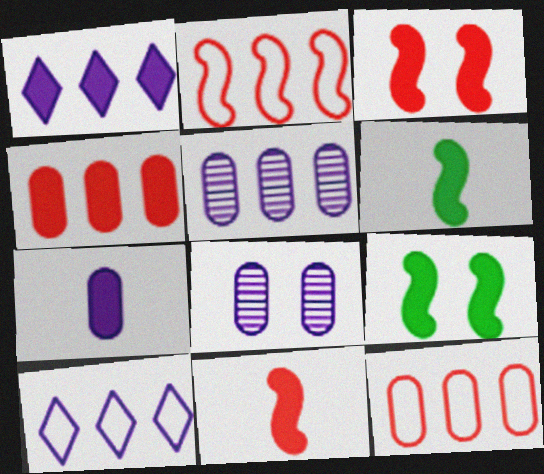[]